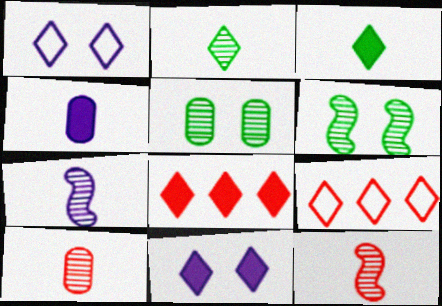[[1, 2, 8], 
[2, 7, 10], 
[2, 9, 11], 
[3, 8, 11], 
[4, 6, 9]]